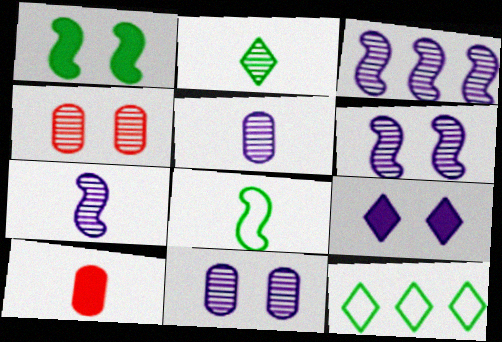[[2, 3, 4], 
[3, 6, 7], 
[6, 10, 12]]